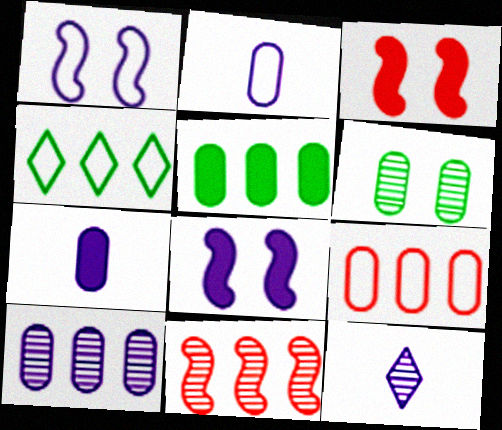[[5, 9, 10], 
[6, 7, 9], 
[6, 11, 12]]